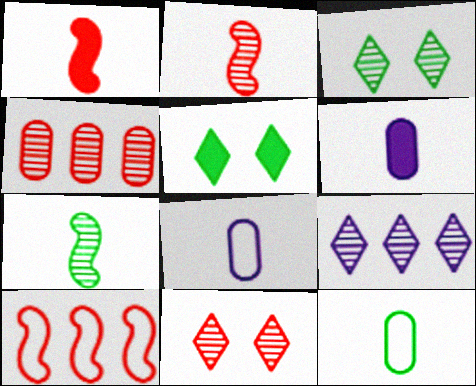[[2, 4, 11], 
[3, 6, 10]]